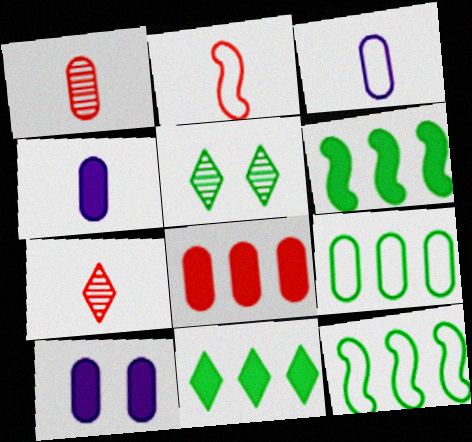[[1, 9, 10], 
[7, 10, 12]]